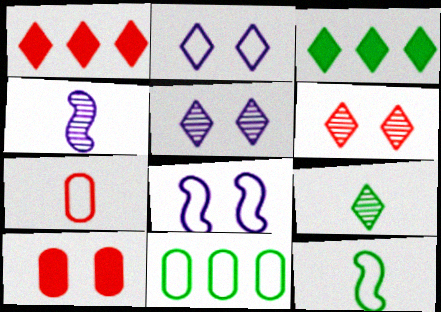[[1, 2, 9]]